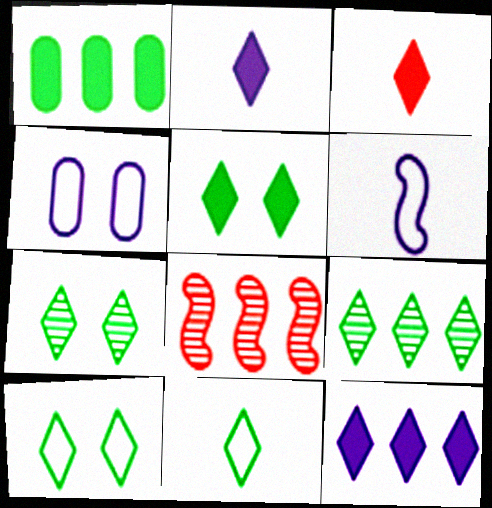[[3, 5, 12], 
[5, 7, 10], 
[5, 9, 11]]